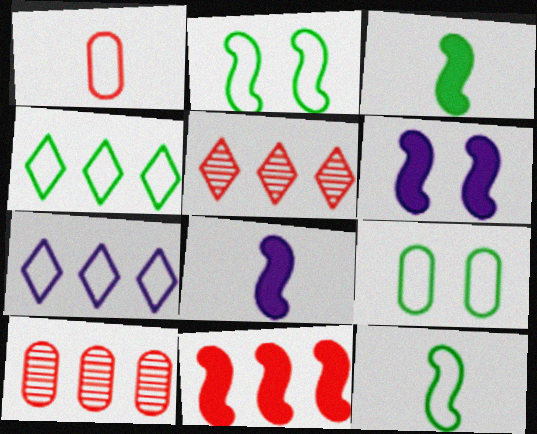[[1, 2, 7], 
[3, 6, 11], 
[4, 9, 12], 
[5, 8, 9]]